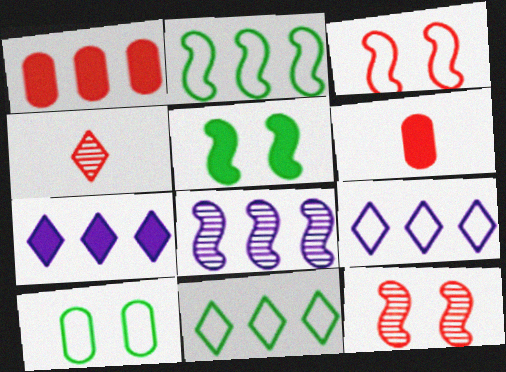[[1, 3, 4], 
[1, 8, 11], 
[5, 6, 7]]